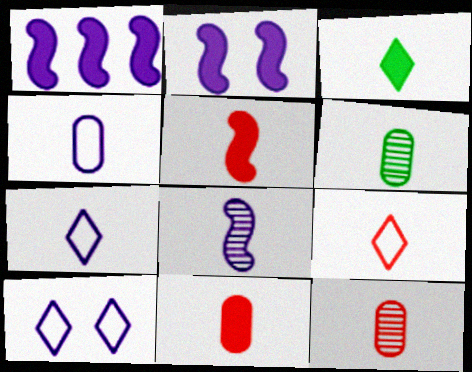[[4, 6, 11], 
[5, 6, 7], 
[5, 9, 12]]